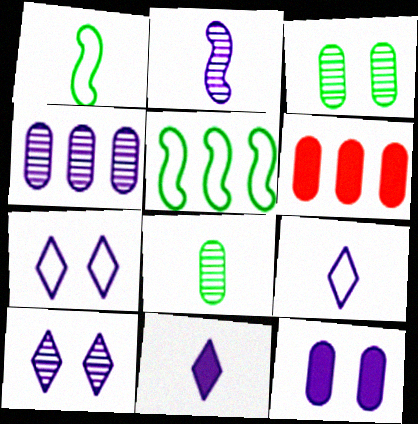[[1, 6, 10], 
[2, 4, 10]]